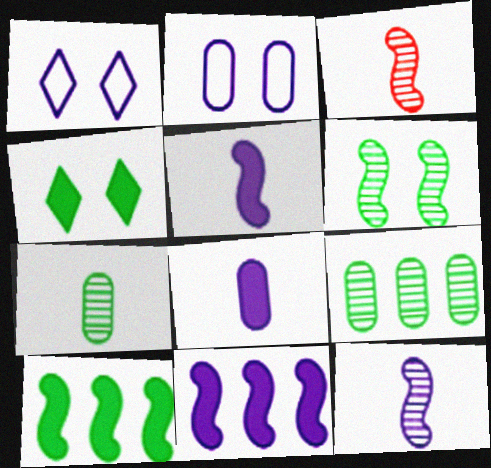[]